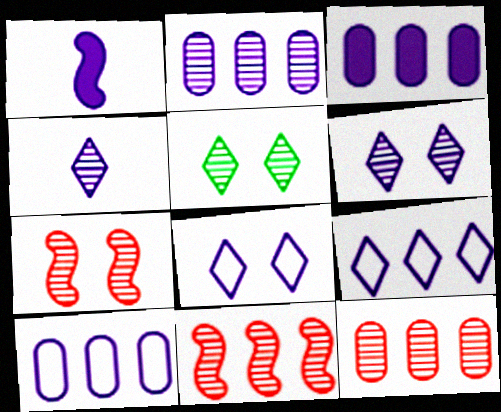[[1, 2, 8], 
[1, 6, 10], 
[2, 3, 10]]